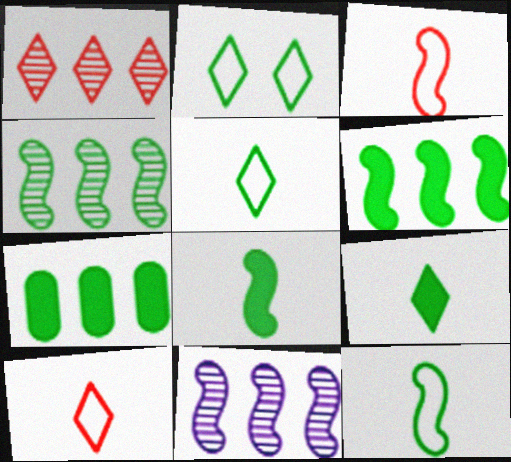[]